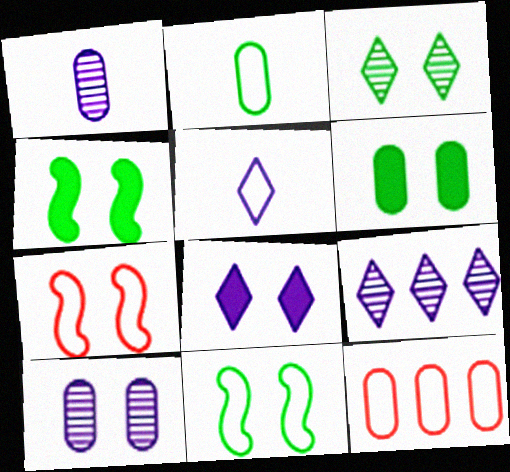[[1, 6, 12], 
[3, 6, 11], 
[5, 8, 9], 
[5, 11, 12]]